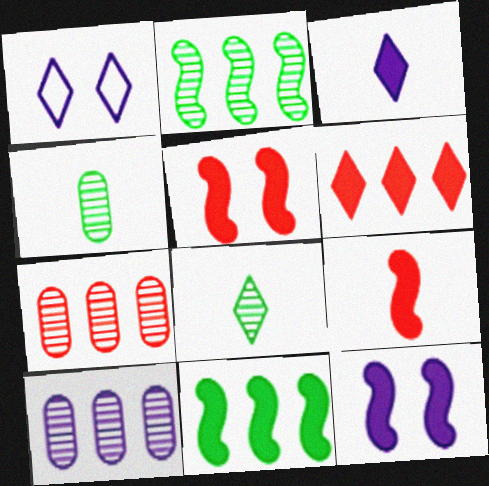[[1, 6, 8], 
[9, 11, 12]]